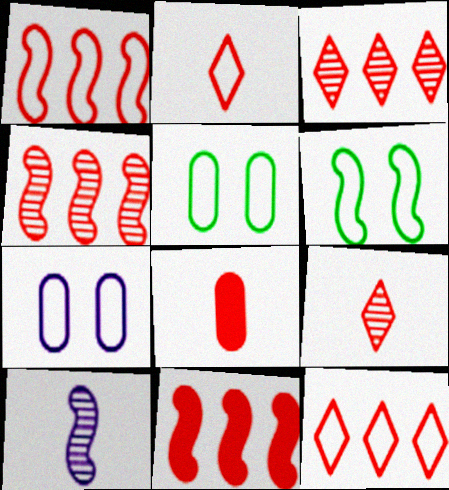[[1, 4, 11], 
[6, 10, 11]]